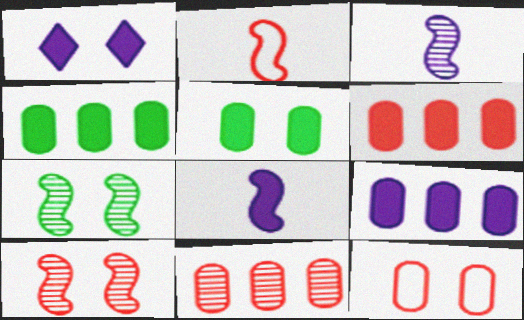[[1, 7, 12], 
[1, 8, 9], 
[4, 6, 9]]